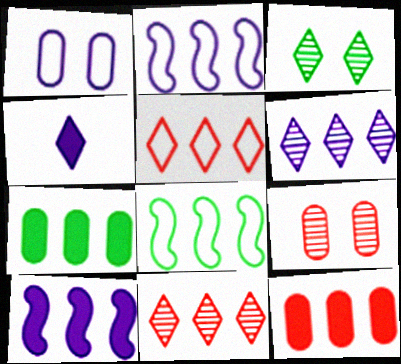[[2, 7, 11], 
[3, 4, 5], 
[4, 8, 9], 
[6, 8, 12]]